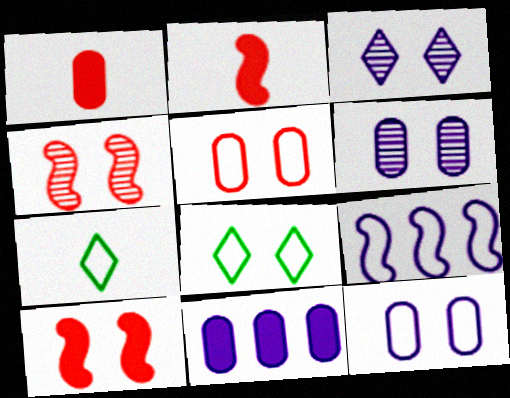[[4, 7, 11], 
[5, 7, 9], 
[6, 8, 10]]